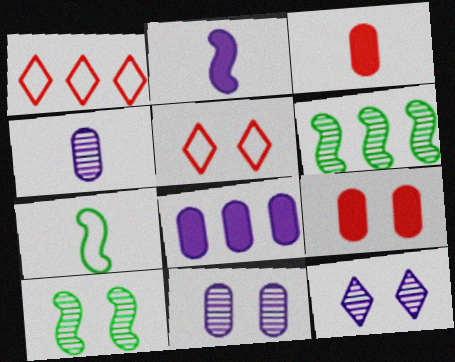[[1, 6, 8]]